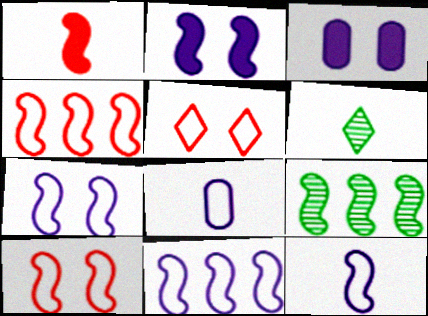[[1, 6, 8], 
[1, 7, 9], 
[3, 4, 6], 
[7, 11, 12]]